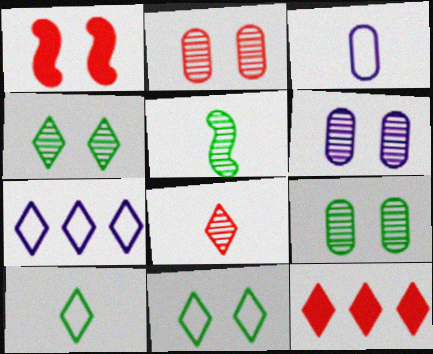[[1, 6, 11], 
[2, 6, 9]]